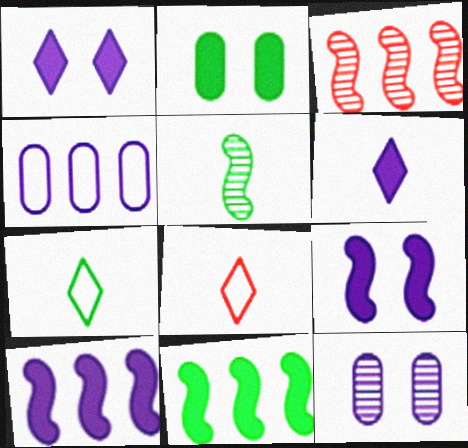[[8, 11, 12]]